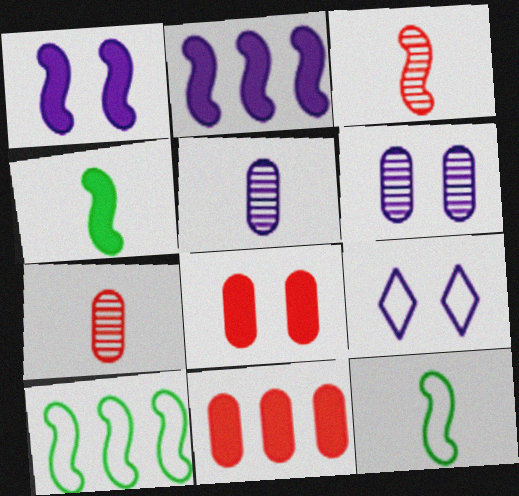[[1, 3, 10], 
[1, 6, 9], 
[2, 5, 9]]